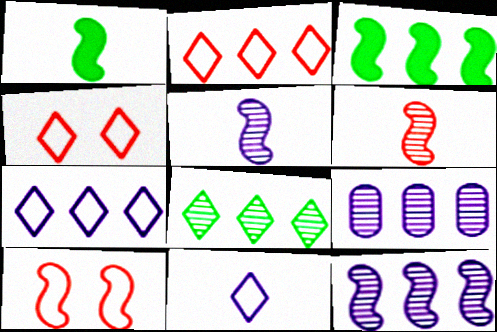[[1, 4, 9], 
[1, 10, 12], 
[2, 3, 9], 
[3, 5, 10]]